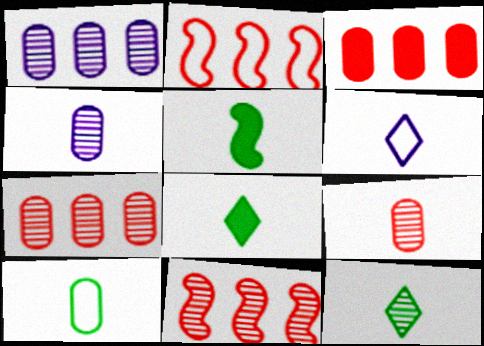[[5, 6, 9], 
[5, 10, 12]]